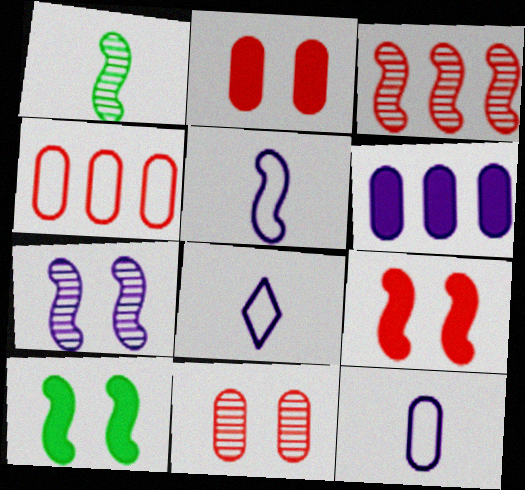[[1, 3, 7], 
[3, 5, 10], 
[5, 8, 12], 
[6, 7, 8]]